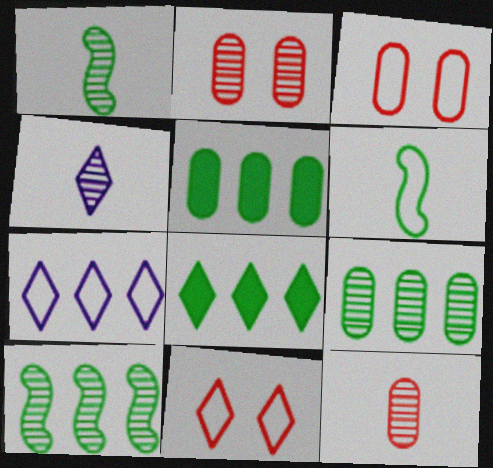[[1, 4, 12], 
[2, 4, 10], 
[3, 6, 7], 
[4, 8, 11]]